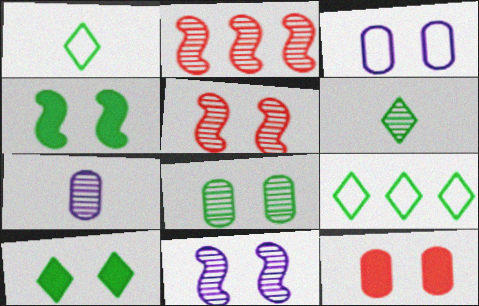[[3, 5, 10], 
[3, 8, 12], 
[6, 9, 10]]